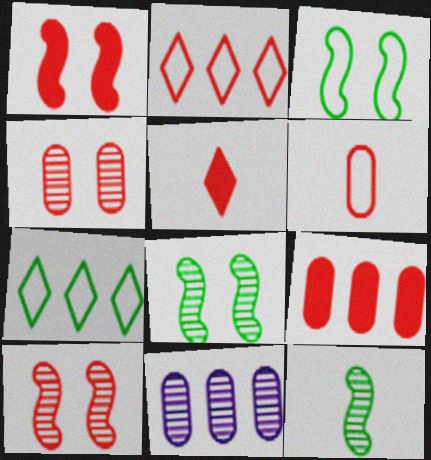[[1, 5, 9], 
[3, 5, 11], 
[4, 6, 9]]